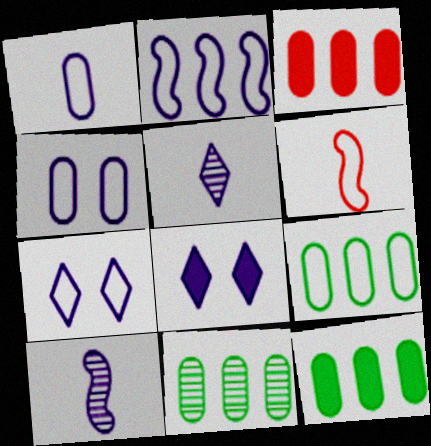[[1, 2, 7], 
[6, 7, 9], 
[6, 8, 11], 
[9, 11, 12]]